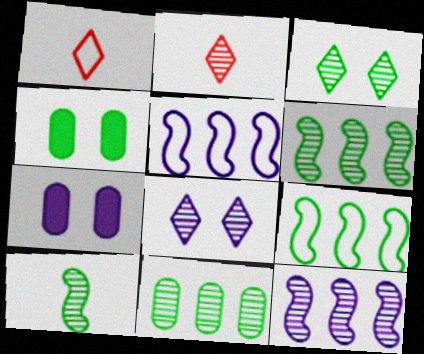[[1, 4, 12], 
[1, 6, 7], 
[2, 4, 5], 
[2, 7, 9], 
[3, 10, 11]]